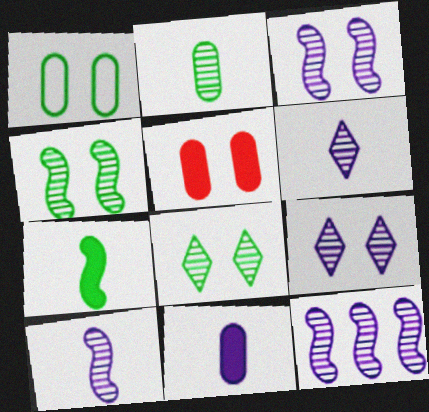[[3, 10, 12]]